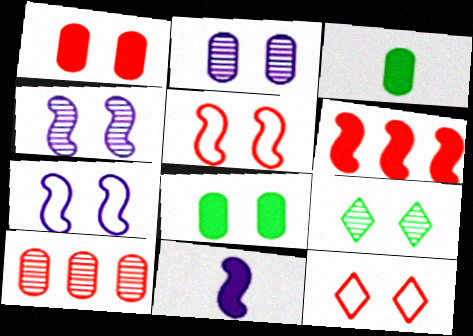[[1, 7, 9], 
[4, 8, 12]]